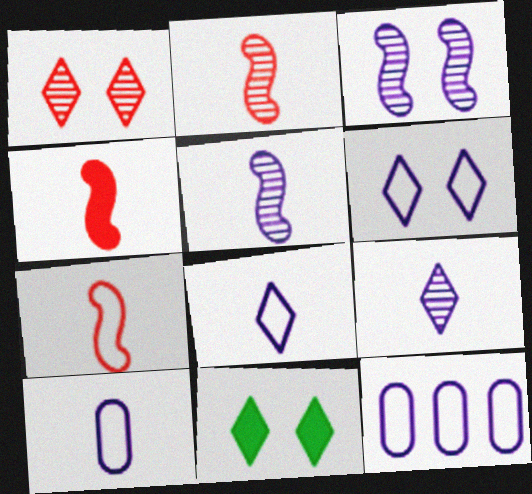[[1, 6, 11], 
[2, 4, 7], 
[2, 11, 12]]